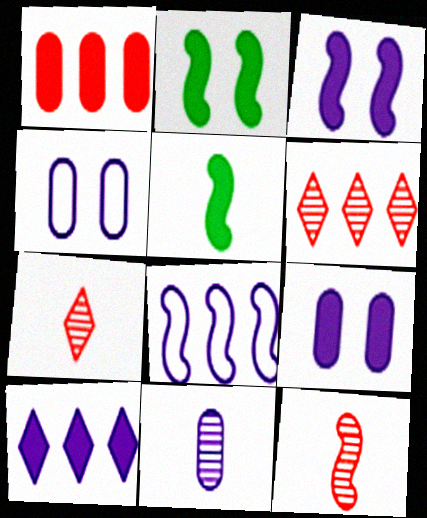[[2, 8, 12], 
[4, 5, 6]]